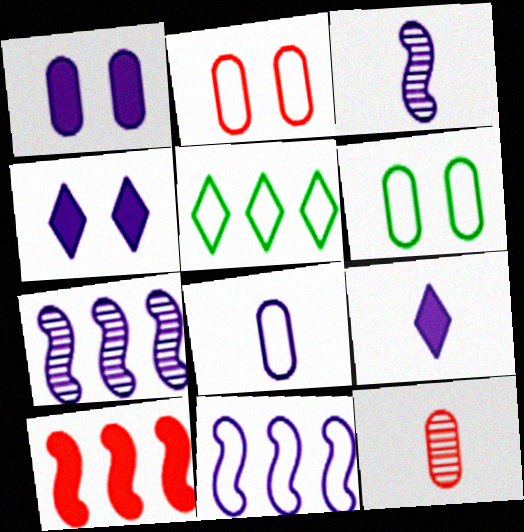[[3, 8, 9], 
[4, 7, 8]]